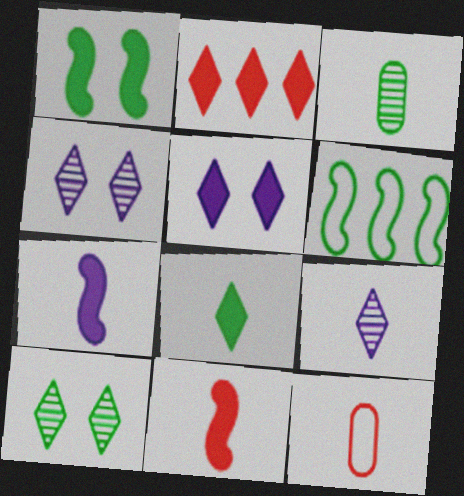[[2, 5, 8]]